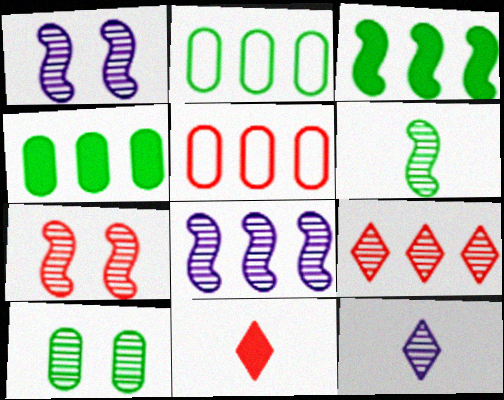[[1, 2, 11], 
[5, 7, 11], 
[6, 7, 8]]